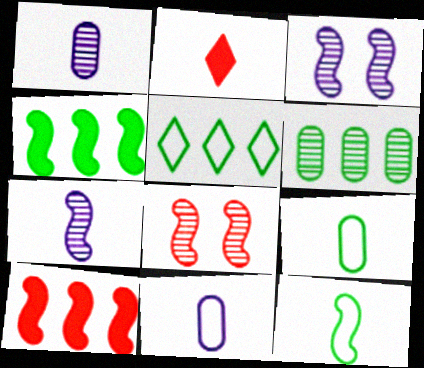[[1, 2, 12], 
[2, 7, 9], 
[3, 10, 12], 
[4, 5, 6]]